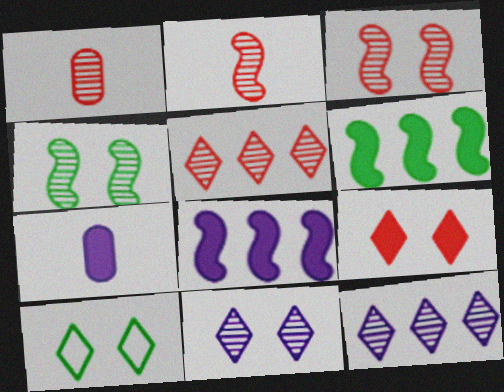[[1, 3, 5], 
[1, 4, 12], 
[1, 8, 10], 
[6, 7, 9], 
[9, 10, 11]]